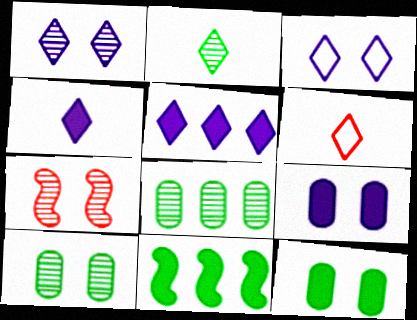[[1, 7, 10], 
[2, 4, 6], 
[3, 7, 12]]